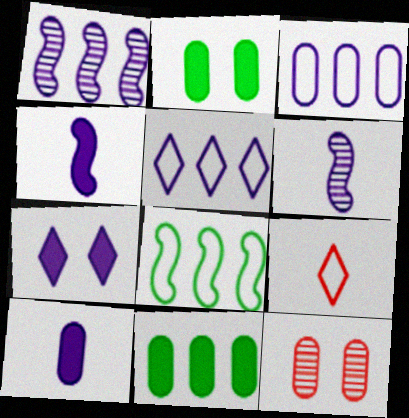[[1, 2, 9], 
[3, 6, 7]]